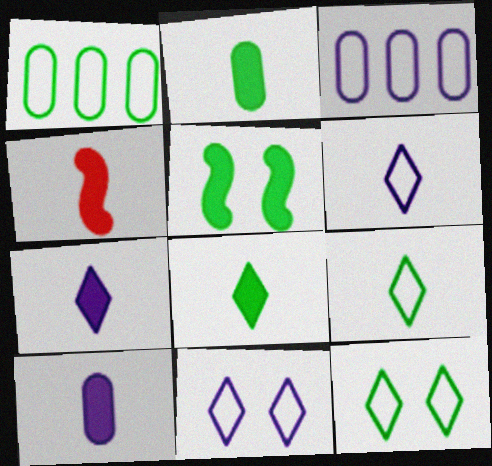[[2, 4, 7], 
[4, 8, 10]]